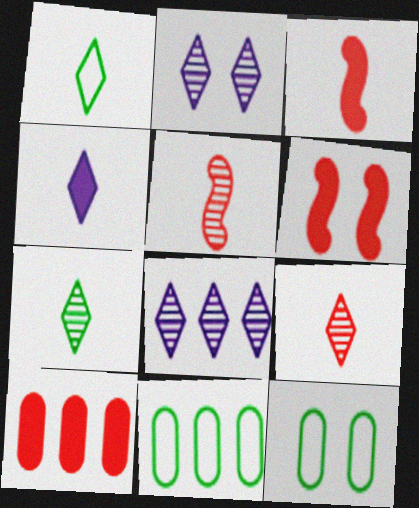[[1, 4, 9], 
[2, 3, 11], 
[2, 6, 12], 
[3, 8, 12]]